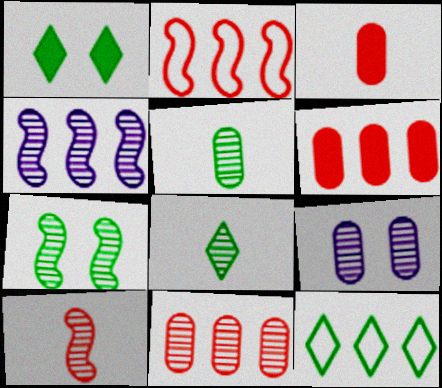[[1, 8, 12], 
[4, 6, 12], 
[4, 7, 10], 
[5, 9, 11]]